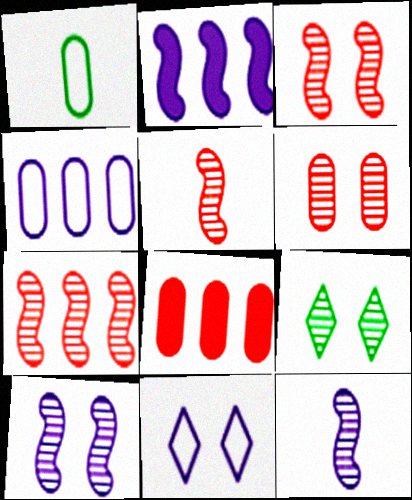[[3, 5, 7], 
[6, 9, 10]]